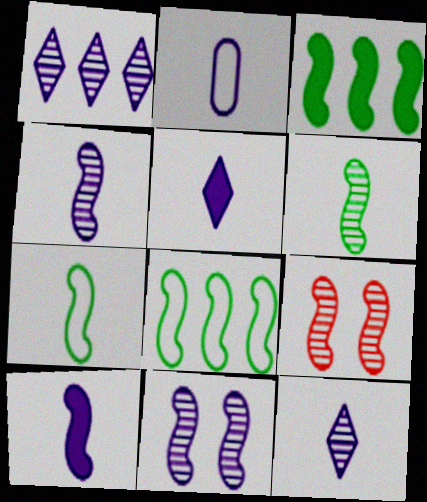[[2, 4, 5], 
[2, 10, 12], 
[8, 9, 10]]